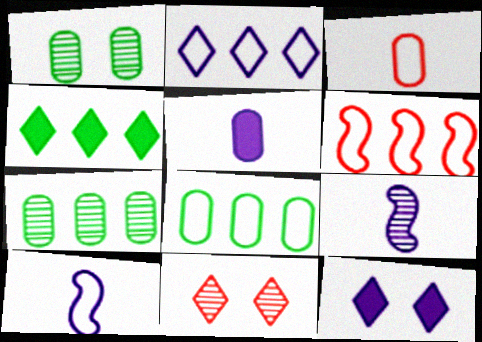[[2, 6, 8], 
[7, 9, 11]]